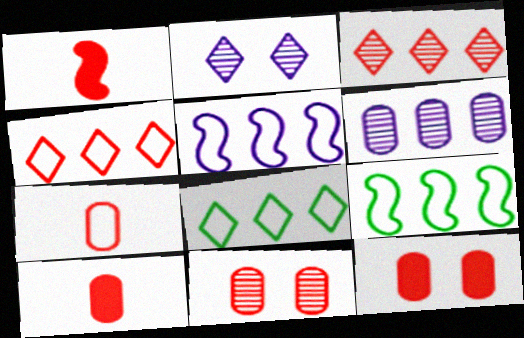[[1, 4, 11], 
[2, 9, 10]]